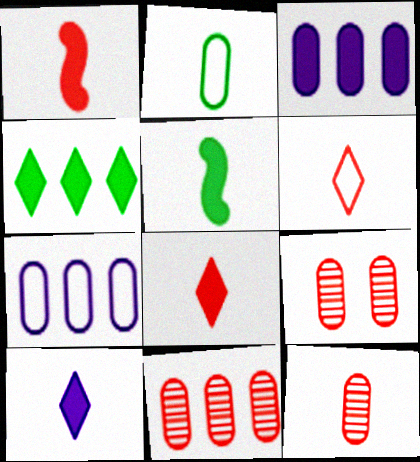[[1, 6, 12], 
[2, 3, 9], 
[9, 11, 12]]